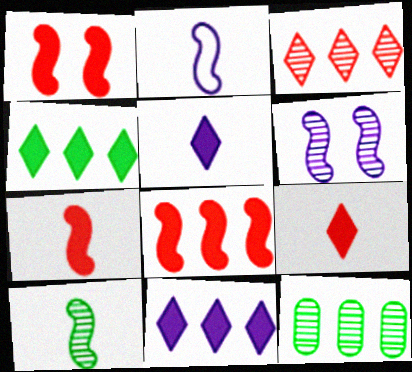[[1, 7, 8], 
[2, 7, 10]]